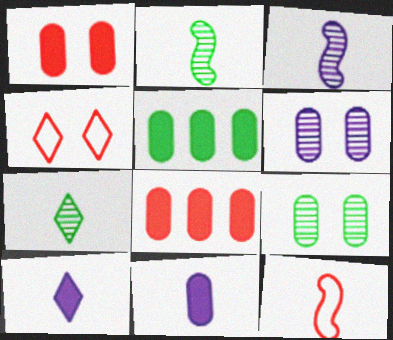[[1, 5, 11], 
[3, 4, 5], 
[7, 11, 12]]